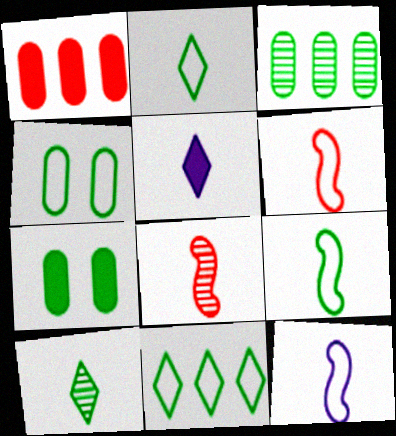[[4, 9, 11], 
[6, 9, 12]]